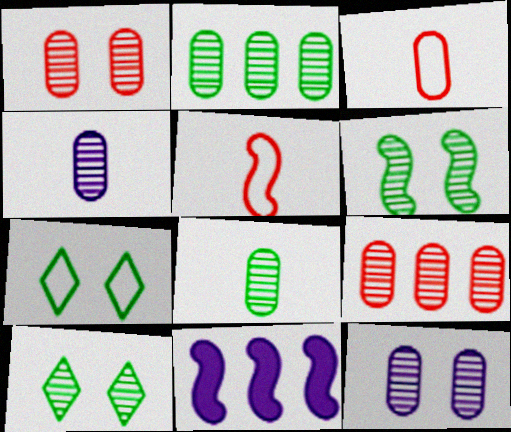[[1, 2, 4], 
[3, 10, 11], 
[5, 6, 11], 
[8, 9, 12]]